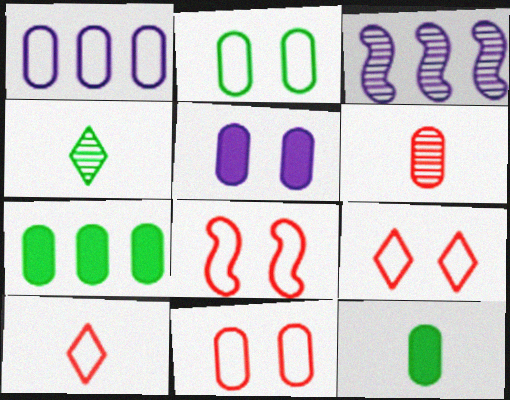[[3, 9, 12], 
[8, 9, 11]]